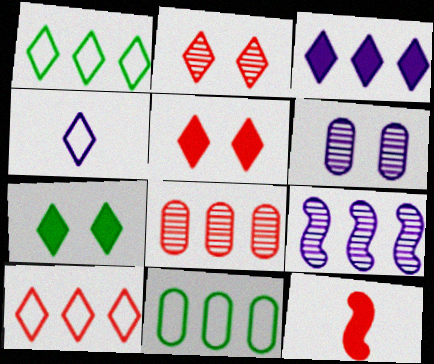[[1, 6, 12]]